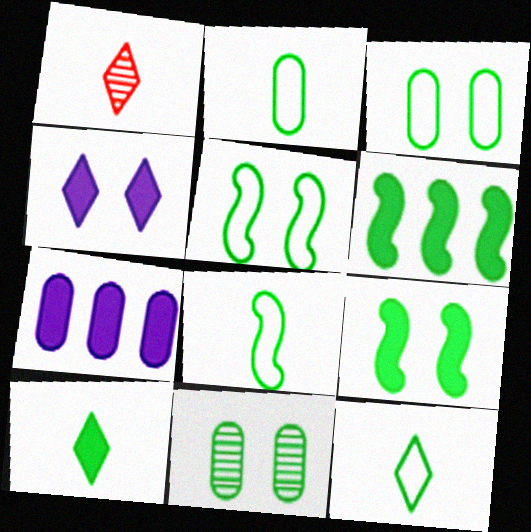[[1, 5, 7], 
[2, 8, 12], 
[6, 11, 12]]